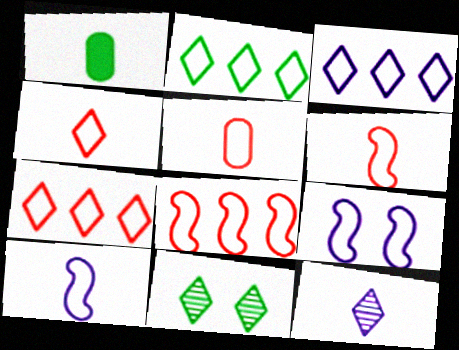[[1, 6, 12], 
[2, 3, 7], 
[2, 5, 9], 
[4, 5, 6]]